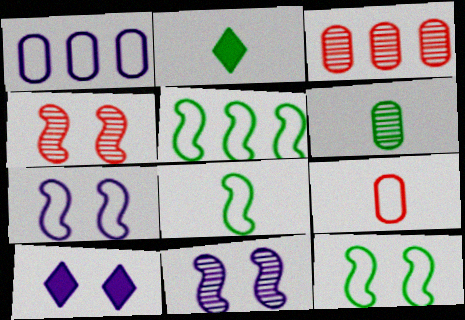[[1, 2, 4], 
[2, 3, 7], 
[2, 6, 8], 
[3, 8, 10], 
[5, 8, 12]]